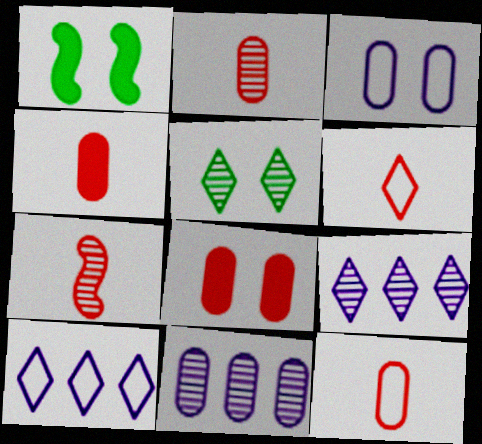[[1, 2, 10], 
[1, 6, 11], 
[1, 9, 12], 
[2, 4, 12], 
[4, 6, 7], 
[5, 7, 11]]